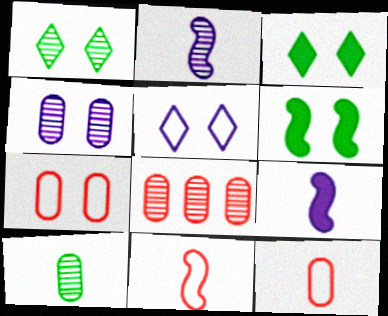[[1, 2, 8], 
[4, 8, 10]]